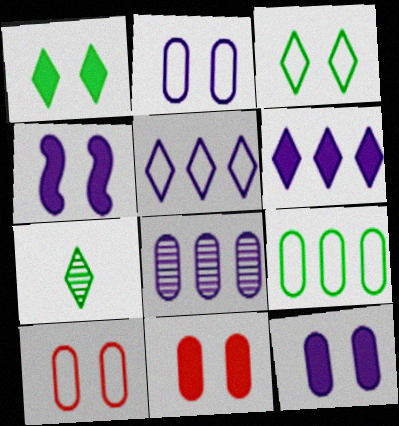[[1, 4, 11]]